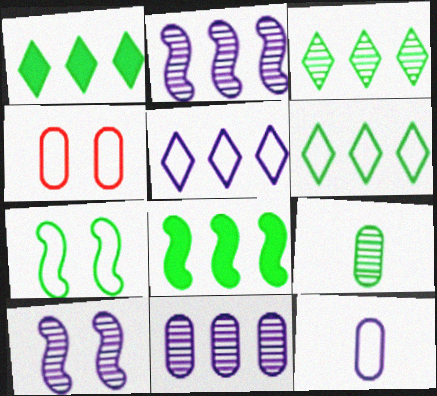[[1, 3, 6], 
[1, 7, 9]]